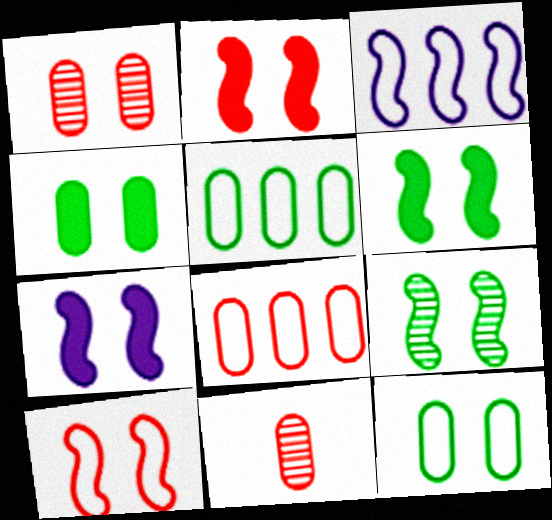[[2, 6, 7], 
[7, 9, 10]]